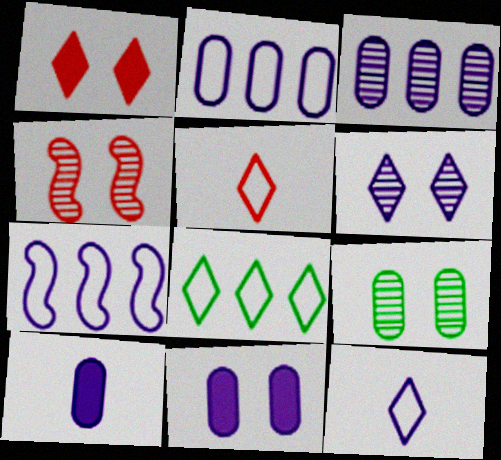[[4, 6, 9], 
[4, 8, 10], 
[6, 7, 10]]